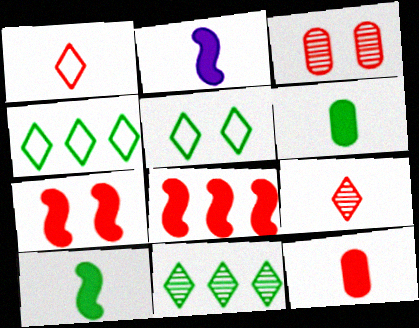[[1, 3, 8], 
[2, 3, 4]]